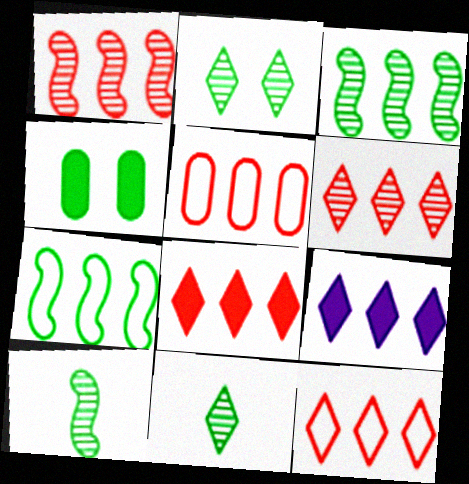[[1, 5, 8], 
[3, 5, 9], 
[4, 7, 11], 
[6, 8, 12]]